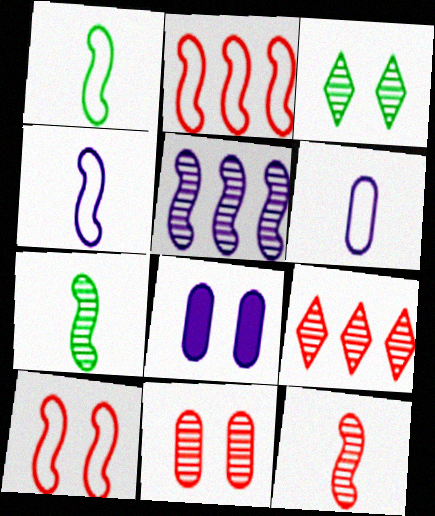[[1, 8, 9], 
[3, 8, 10], 
[9, 11, 12]]